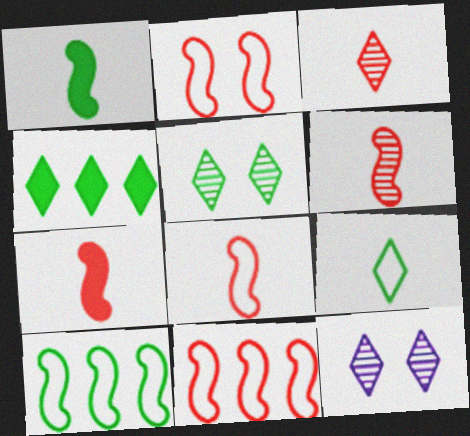[[2, 8, 11], 
[4, 5, 9], 
[6, 7, 8]]